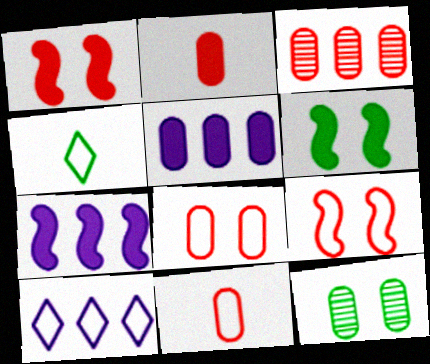[[2, 3, 8], 
[5, 11, 12]]